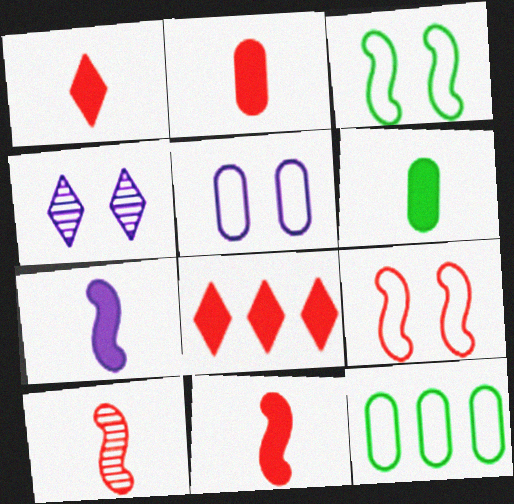[[1, 2, 11], 
[1, 6, 7], 
[4, 11, 12]]